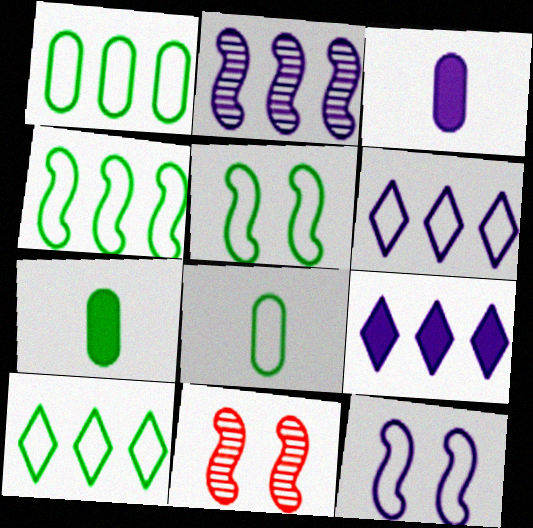[[1, 4, 10], 
[3, 10, 11], 
[5, 8, 10], 
[6, 7, 11], 
[8, 9, 11]]